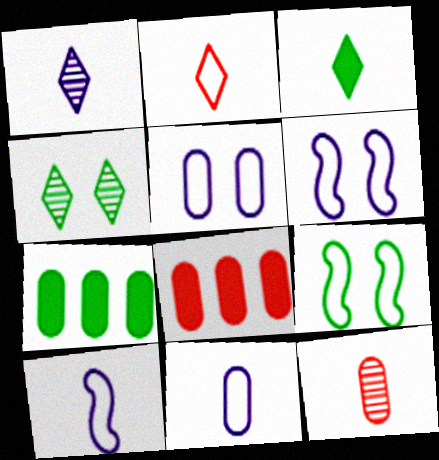[[1, 2, 3], 
[1, 8, 9], 
[3, 10, 12], 
[4, 8, 10], 
[5, 7, 12]]